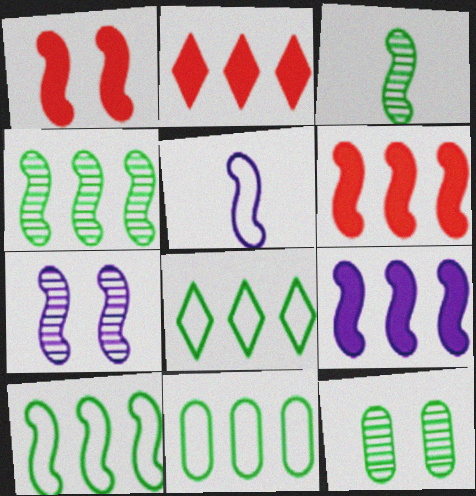[[1, 4, 5], 
[2, 5, 12], 
[5, 7, 9], 
[8, 10, 11]]